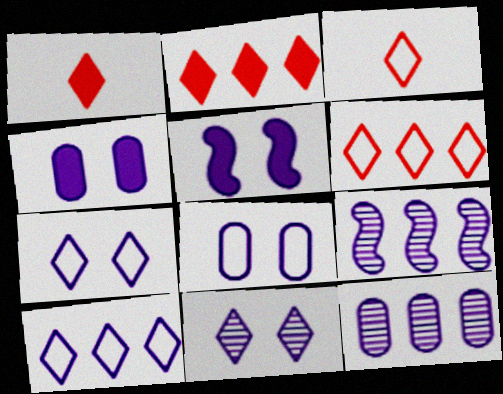[[5, 8, 11]]